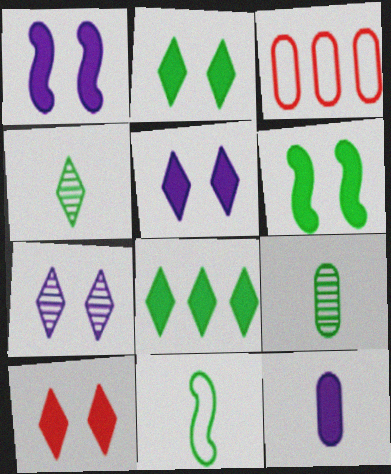[[1, 3, 4], 
[2, 5, 10]]